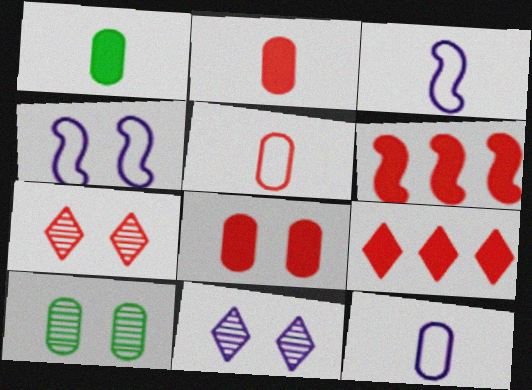[[3, 9, 10], 
[5, 6, 7]]